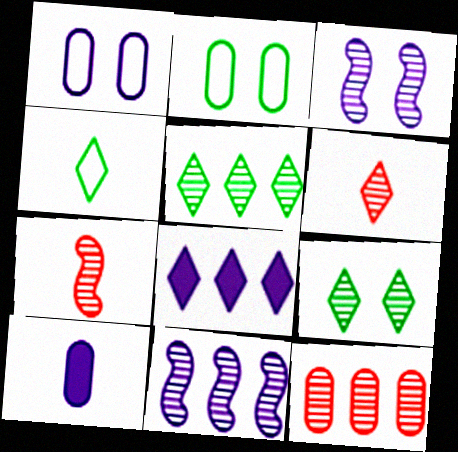[[2, 7, 8], 
[2, 10, 12], 
[4, 7, 10], 
[5, 11, 12]]